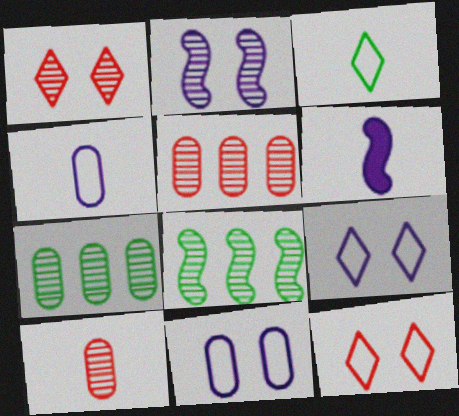[[3, 6, 10], 
[6, 7, 12]]